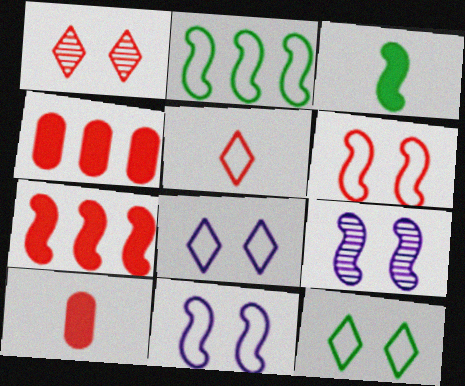[]